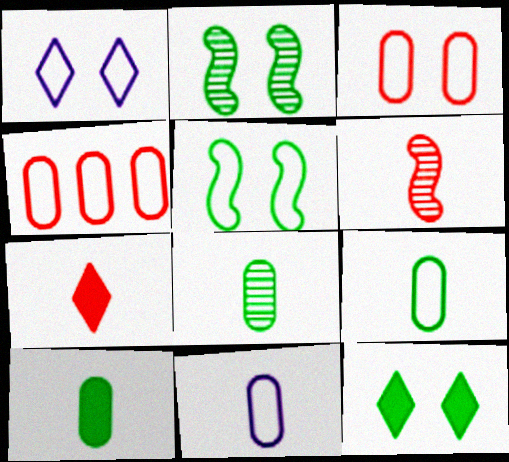[[1, 3, 5], 
[8, 9, 10]]